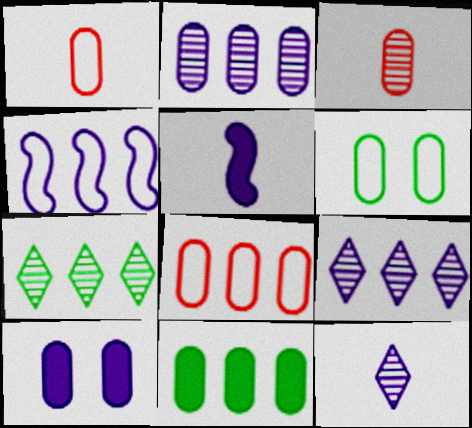[[2, 8, 11], 
[4, 10, 12]]